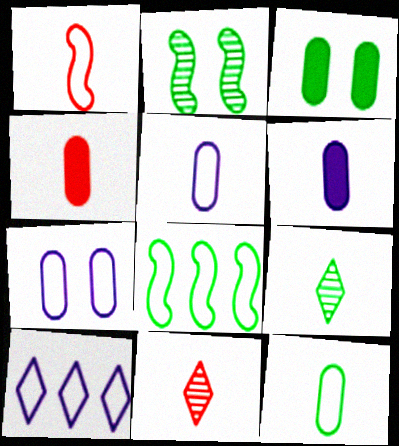[[1, 4, 11], 
[1, 6, 9], 
[2, 4, 10], 
[3, 8, 9]]